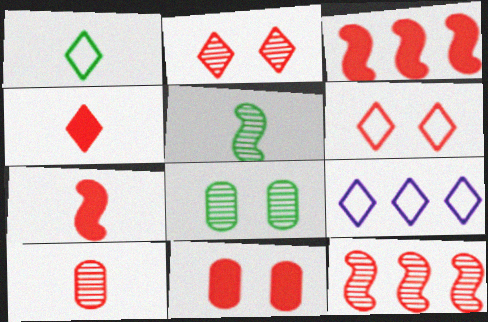[[1, 6, 9], 
[2, 10, 12], 
[3, 4, 11], 
[3, 6, 10], 
[5, 9, 11], 
[7, 8, 9]]